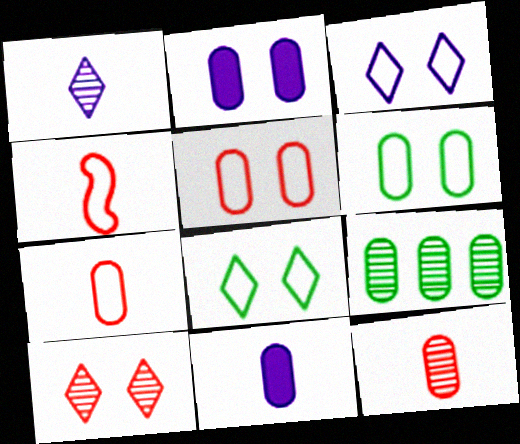[[2, 7, 9], 
[5, 9, 11]]